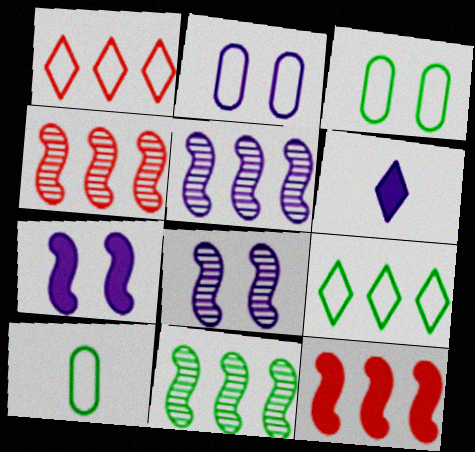[[2, 5, 6], 
[3, 4, 6], 
[4, 5, 11]]